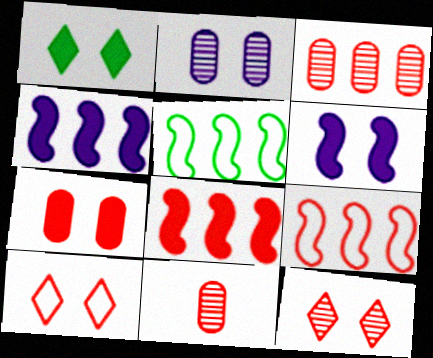[[1, 6, 7], 
[8, 10, 11]]